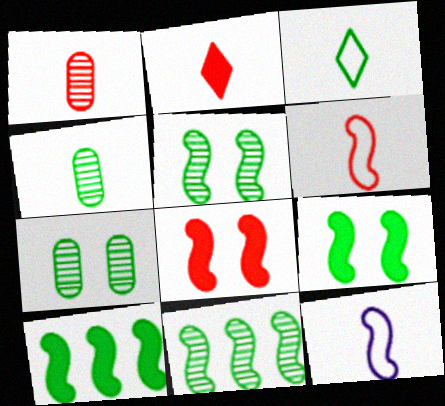[[1, 2, 6], 
[2, 4, 12], 
[3, 7, 10], 
[8, 11, 12]]